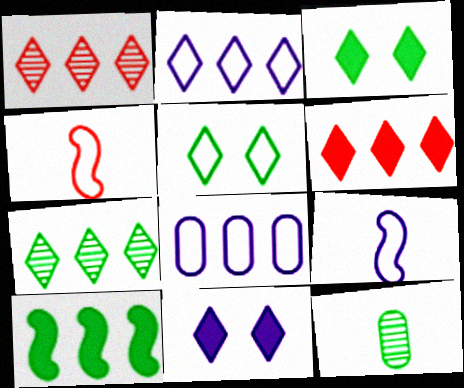[[1, 8, 10], 
[2, 6, 7], 
[4, 5, 8], 
[5, 10, 12]]